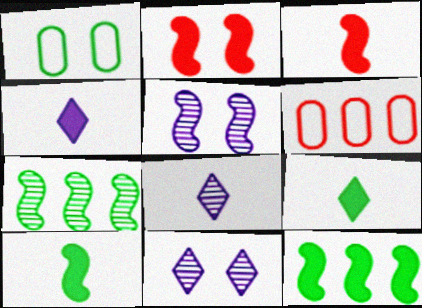[[1, 2, 11], 
[1, 7, 9], 
[5, 6, 9], 
[6, 10, 11]]